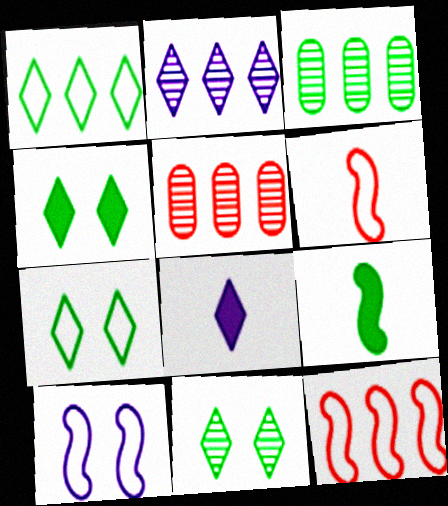[[3, 7, 9], 
[4, 7, 11]]